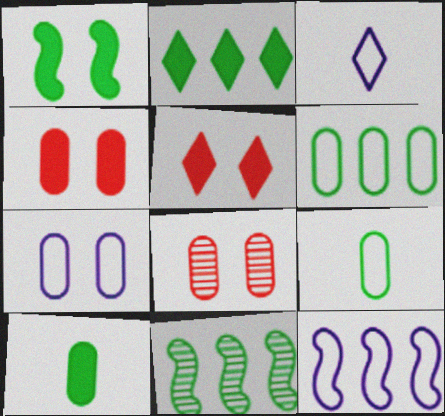[[1, 2, 10], 
[2, 6, 11], 
[3, 4, 11], 
[3, 7, 12]]